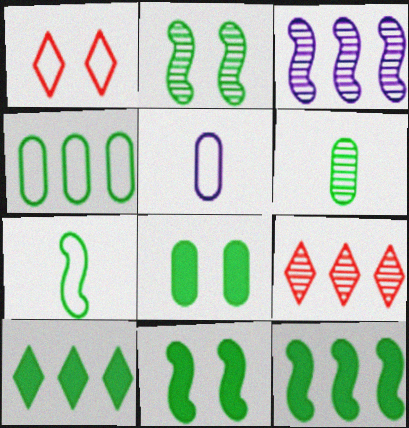[[2, 7, 12], 
[4, 6, 8], 
[5, 9, 11]]